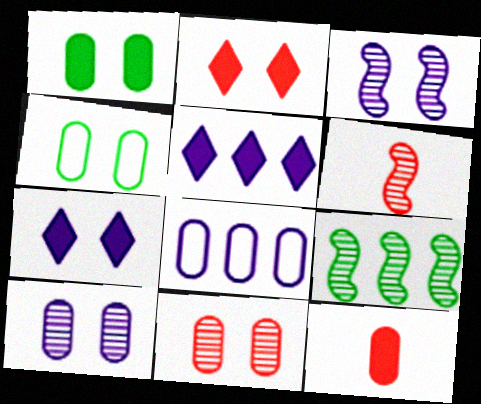[[2, 3, 4], 
[3, 6, 9], 
[4, 5, 6]]